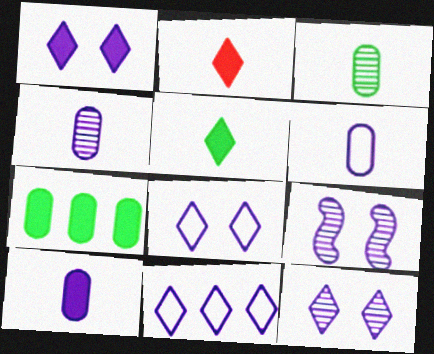[[1, 8, 12], 
[4, 6, 10], 
[9, 10, 11]]